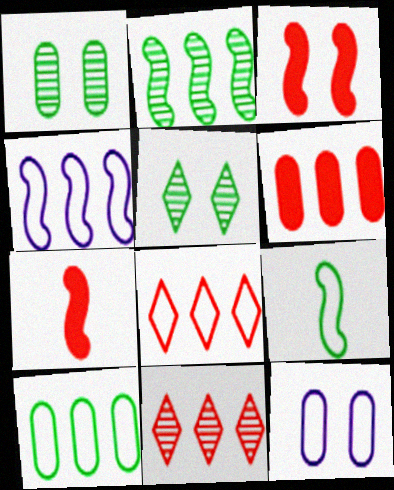[[3, 5, 12], 
[4, 8, 10], 
[8, 9, 12]]